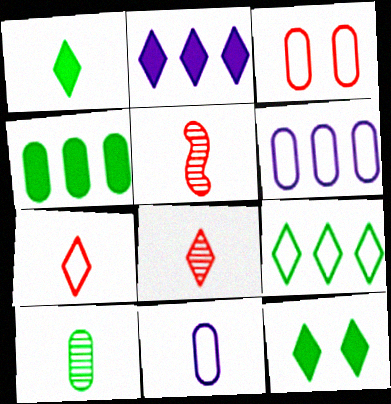[[1, 5, 11], 
[5, 6, 12]]